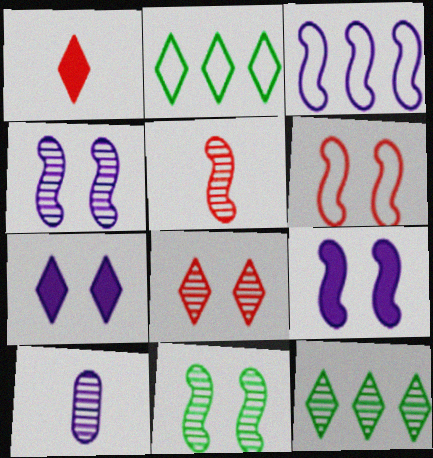[[3, 7, 10], 
[6, 9, 11]]